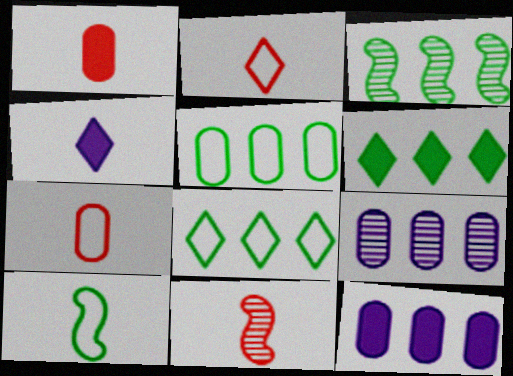[[1, 2, 11], 
[3, 5, 6]]